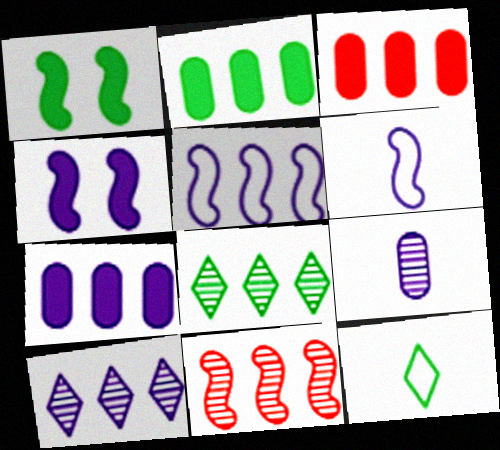[[1, 6, 11], 
[2, 3, 7], 
[3, 5, 8], 
[5, 7, 10]]